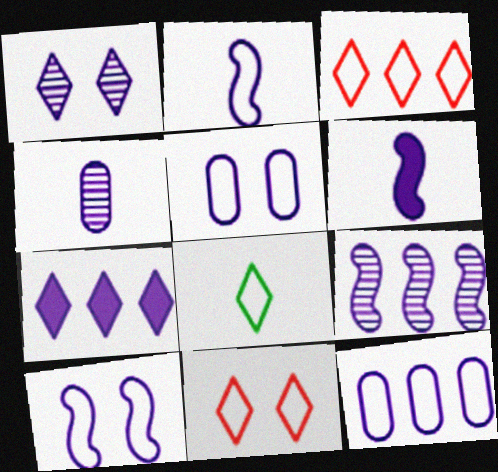[[1, 4, 9], 
[1, 6, 12], 
[4, 7, 10], 
[6, 9, 10], 
[7, 9, 12]]